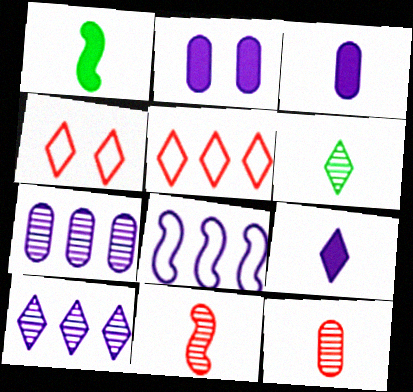[[1, 4, 7]]